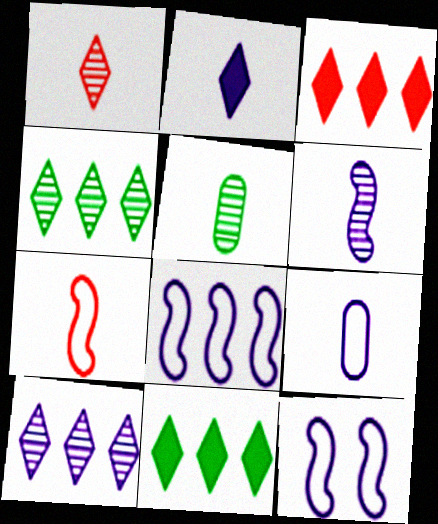[[1, 5, 6], 
[2, 5, 7], 
[2, 6, 9], 
[3, 5, 12]]